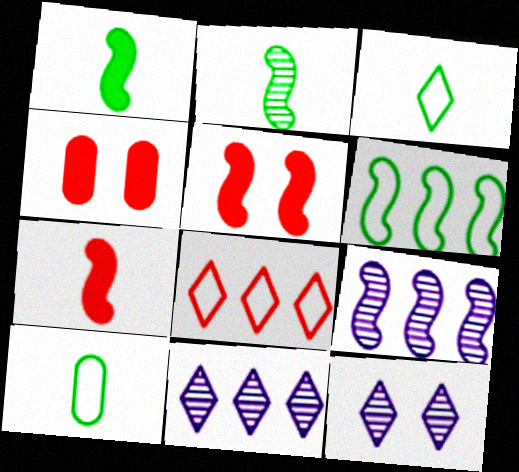[[3, 4, 9], 
[5, 10, 11]]